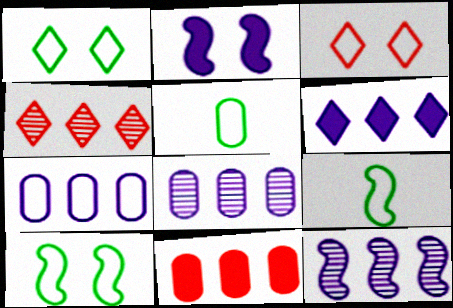[[2, 4, 5], 
[3, 7, 9], 
[6, 7, 12]]